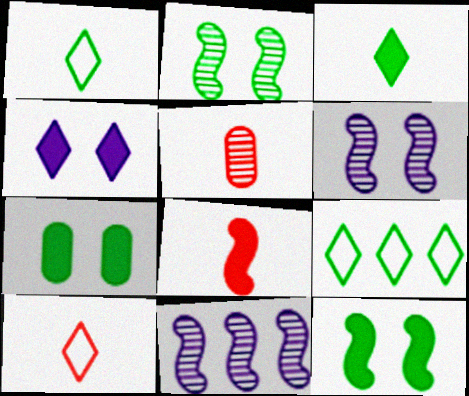[[5, 8, 10], 
[7, 10, 11]]